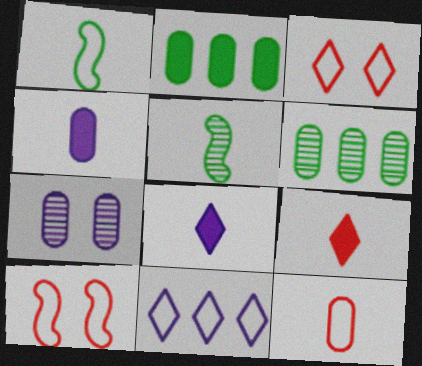[[2, 7, 12], 
[5, 8, 12], 
[6, 8, 10]]